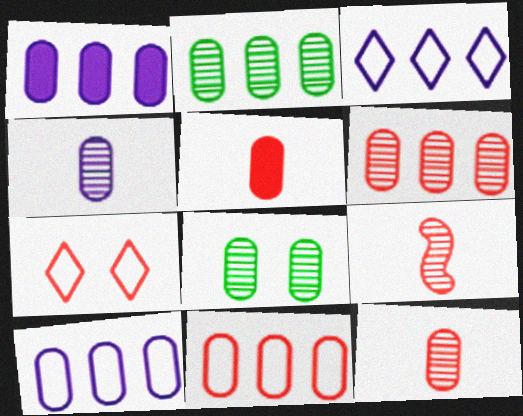[[1, 2, 11], 
[4, 6, 8], 
[5, 8, 10]]